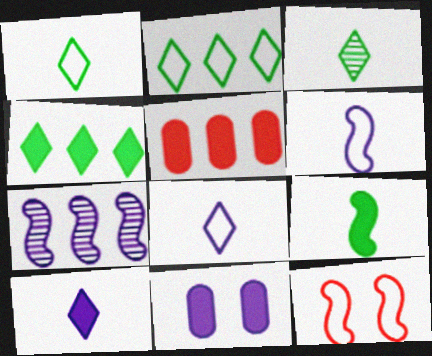[[2, 5, 7], 
[7, 8, 11], 
[7, 9, 12]]